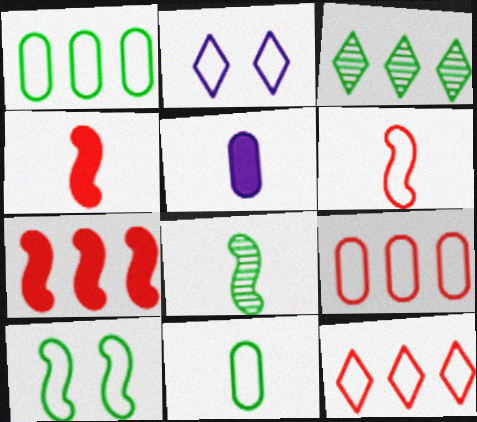[[1, 2, 6]]